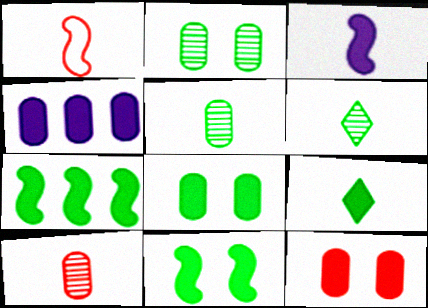[[7, 8, 9]]